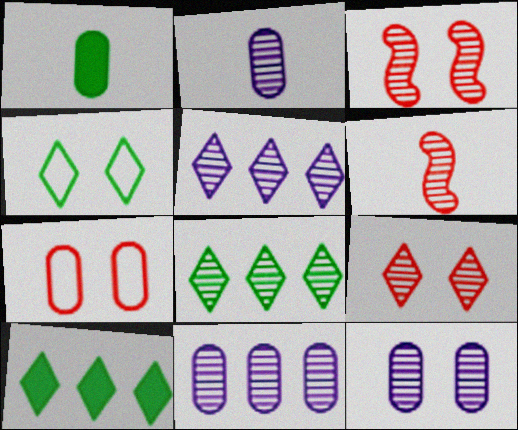[[1, 7, 11], 
[2, 3, 8], 
[2, 11, 12], 
[6, 8, 12]]